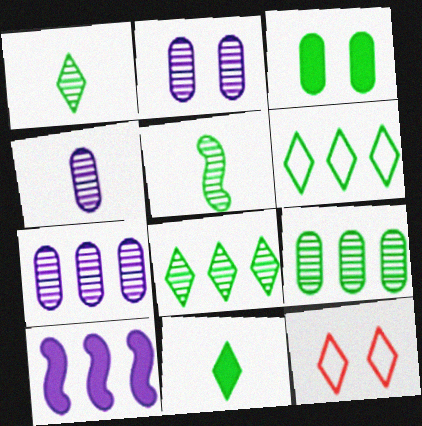[[2, 4, 7], 
[3, 5, 6]]